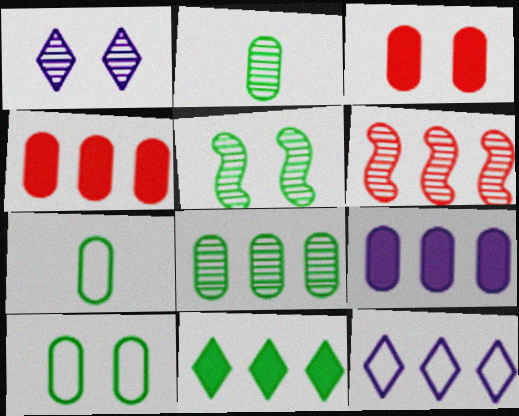[[1, 2, 6], 
[5, 7, 11]]